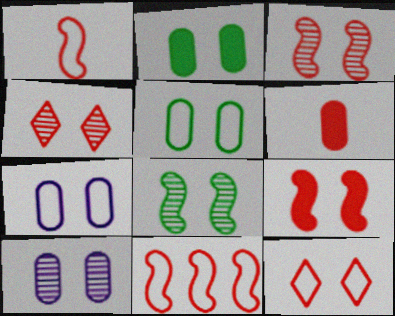[[4, 6, 11], 
[4, 8, 10]]